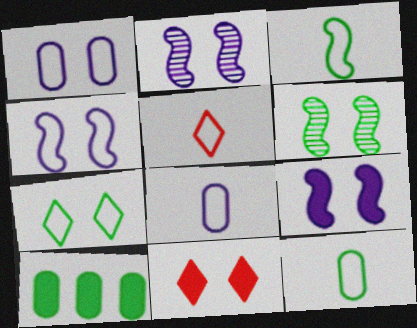[[1, 6, 11], 
[2, 4, 9], 
[2, 5, 10], 
[3, 5, 8]]